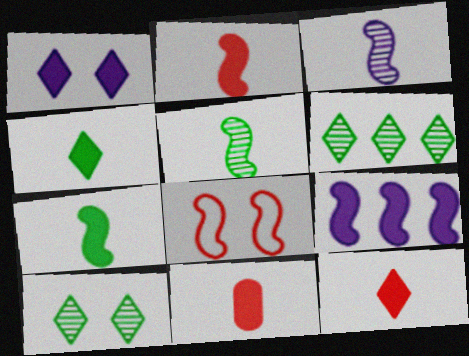[[2, 11, 12], 
[5, 8, 9]]